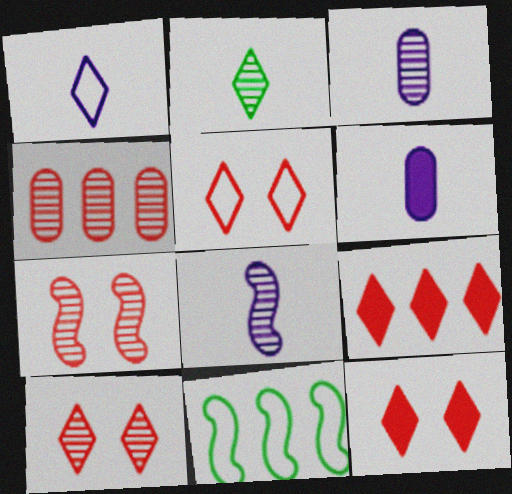[[1, 6, 8], 
[3, 11, 12], 
[5, 10, 12], 
[6, 10, 11]]